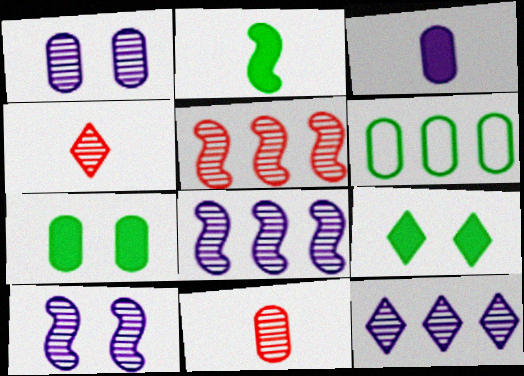[]